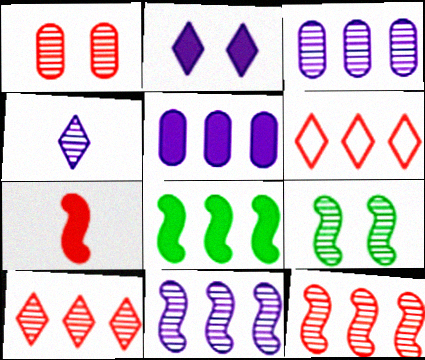[[1, 6, 7], 
[3, 6, 8]]